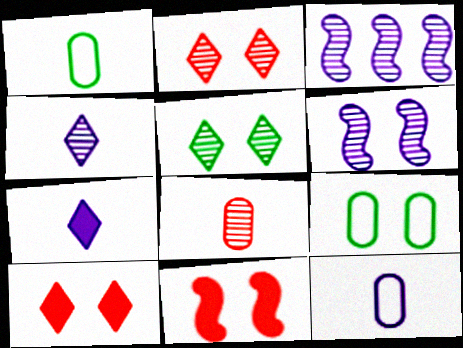[[1, 3, 10], 
[3, 5, 8], 
[6, 9, 10]]